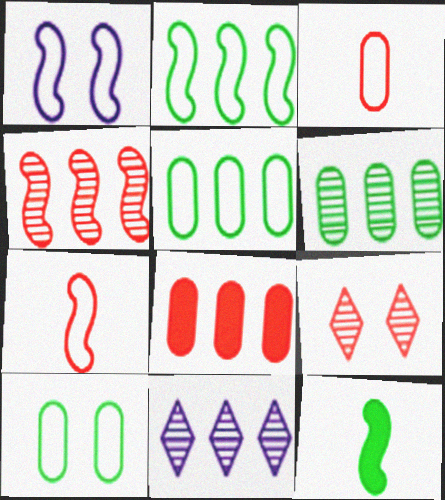[[1, 2, 7], 
[1, 4, 12], 
[2, 8, 11], 
[4, 6, 11], 
[7, 8, 9]]